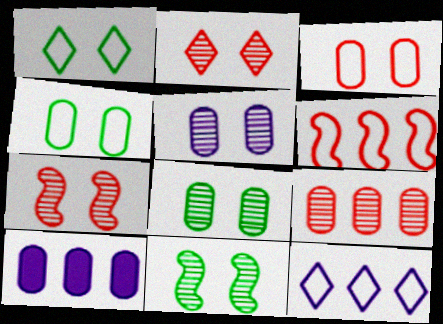[[2, 5, 11]]